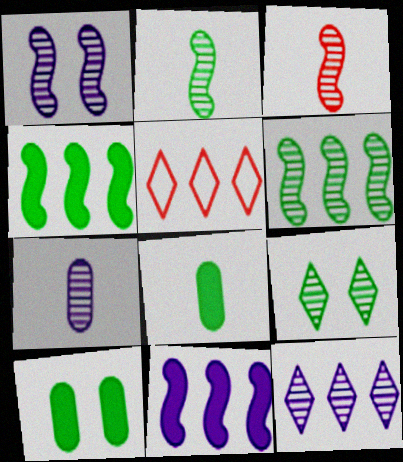[[1, 3, 6], 
[1, 5, 8], 
[1, 7, 12]]